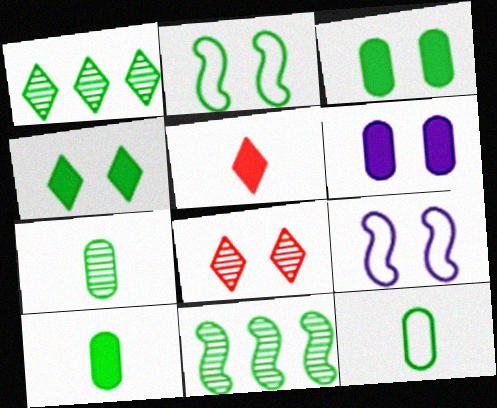[[1, 2, 10], 
[2, 6, 8], 
[3, 8, 9], 
[4, 11, 12], 
[7, 10, 12]]